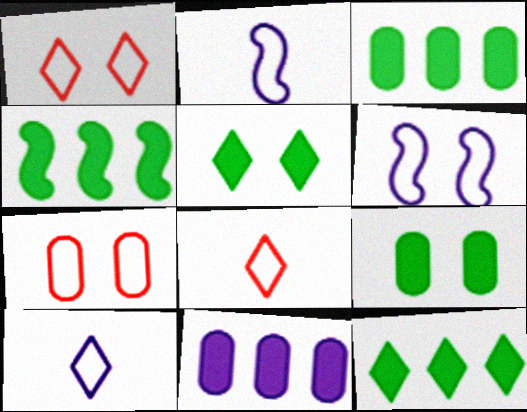[[3, 4, 12]]